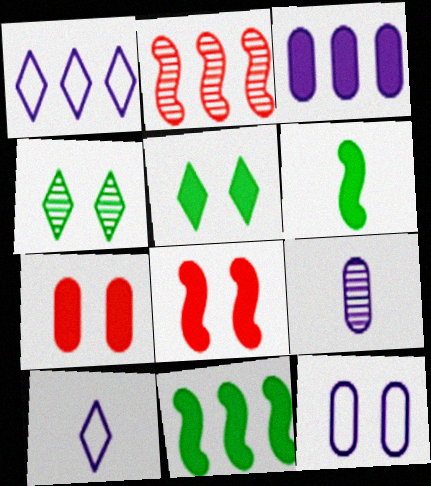[[2, 4, 9], 
[3, 9, 12], 
[4, 8, 12]]